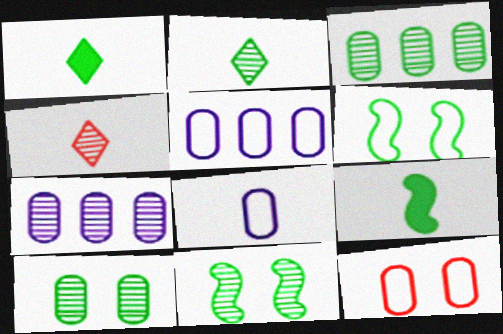[[1, 3, 6], 
[2, 3, 11], 
[4, 7, 11], 
[4, 8, 9]]